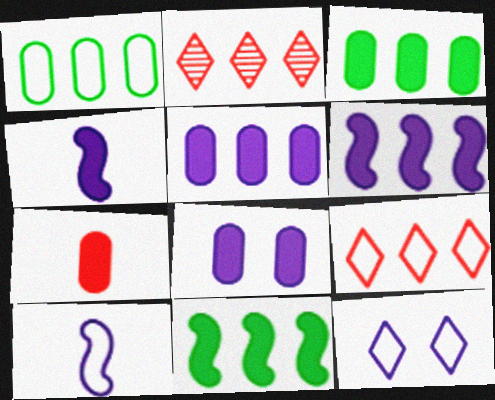[[1, 2, 6], 
[3, 7, 8]]